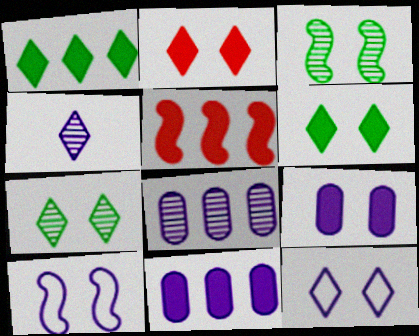[[1, 5, 11], 
[2, 7, 12], 
[4, 10, 11]]